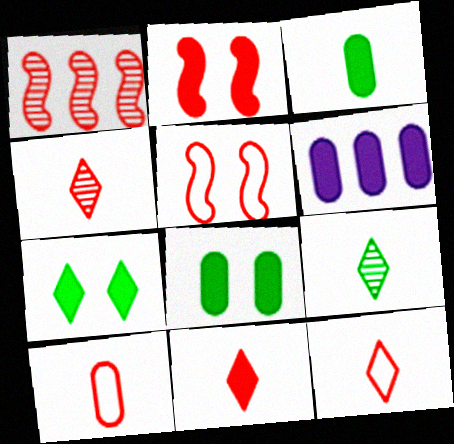[[4, 11, 12], 
[5, 6, 9]]